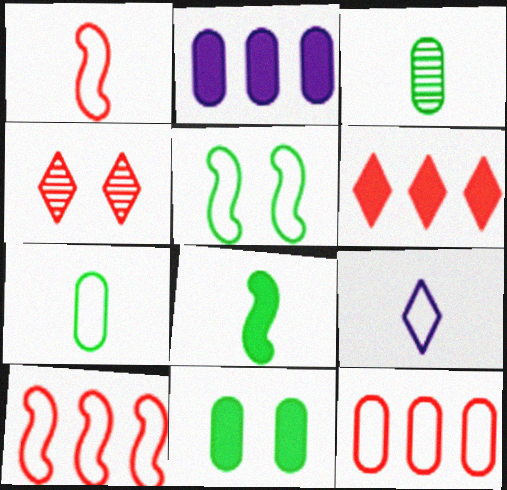[[1, 7, 9], 
[5, 9, 12]]